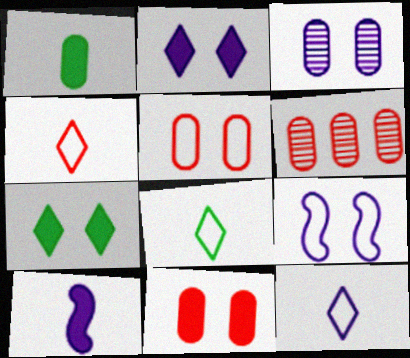[[2, 3, 9], 
[4, 8, 12]]